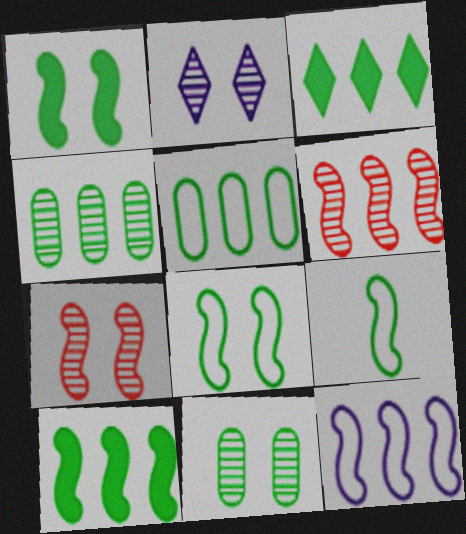[[2, 7, 11], 
[3, 9, 11], 
[6, 10, 12]]